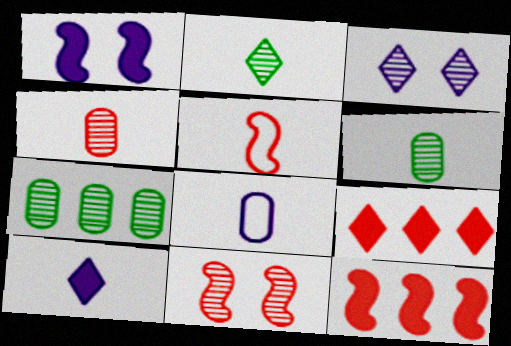[[5, 6, 10], 
[5, 11, 12]]